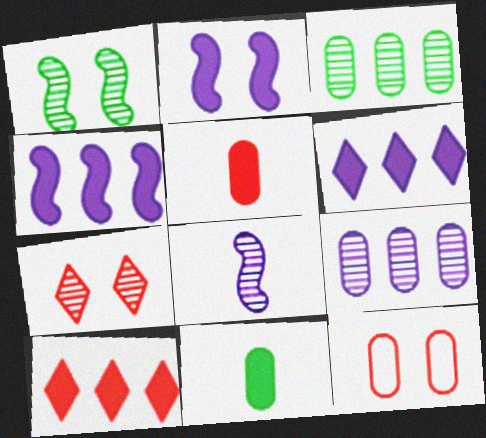[[2, 10, 11], 
[3, 7, 8], 
[9, 11, 12]]